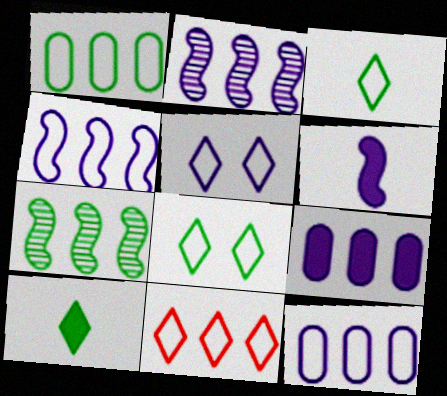[[1, 4, 11], 
[3, 5, 11], 
[7, 9, 11]]